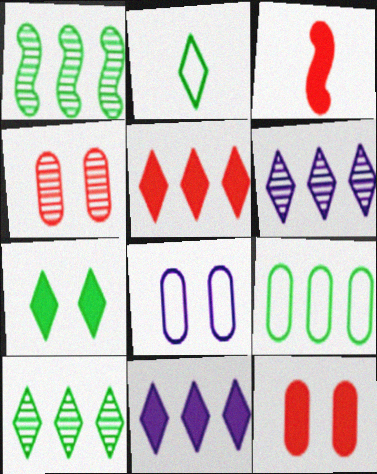[[2, 7, 10], 
[3, 5, 12], 
[3, 8, 10]]